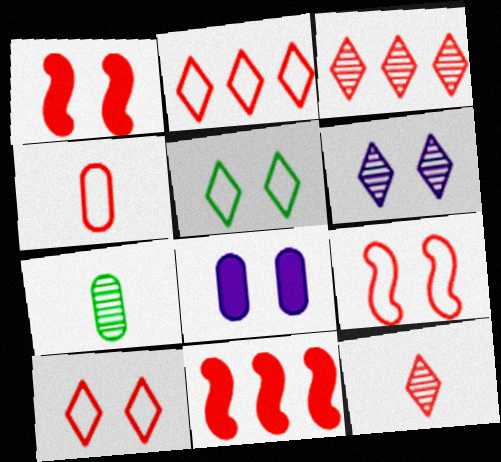[[1, 3, 4], 
[2, 4, 9]]